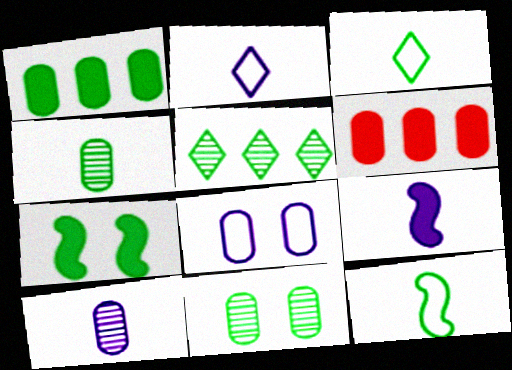[[2, 9, 10], 
[4, 6, 8]]